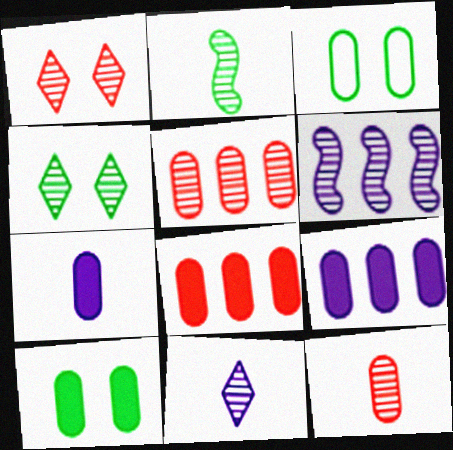[[2, 11, 12], 
[3, 5, 7], 
[3, 9, 12], 
[4, 6, 12], 
[7, 8, 10]]